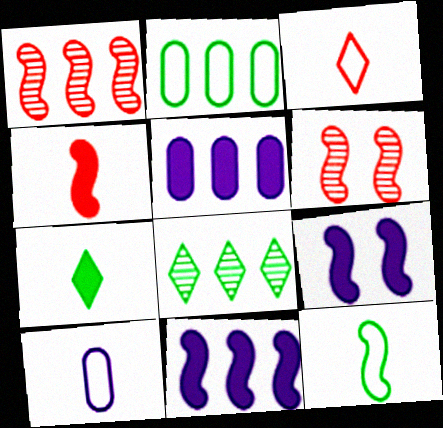[[1, 9, 12], 
[3, 10, 12], 
[6, 11, 12]]